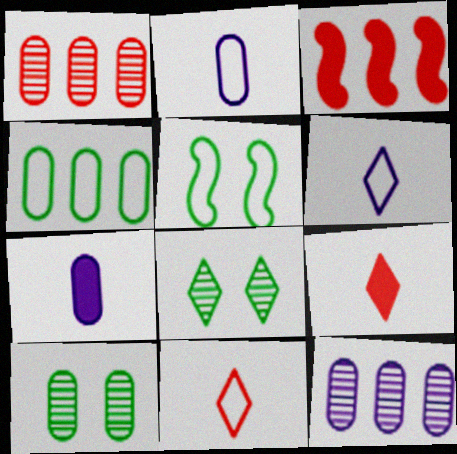[[2, 3, 8], 
[3, 6, 10], 
[5, 9, 12]]